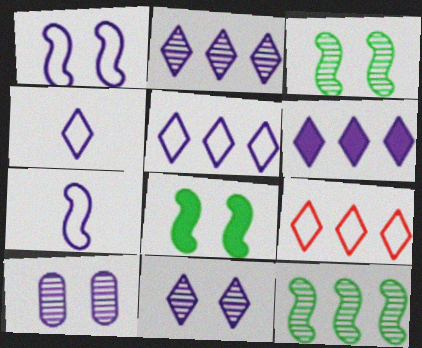[[2, 5, 6], 
[4, 6, 11], 
[6, 7, 10]]